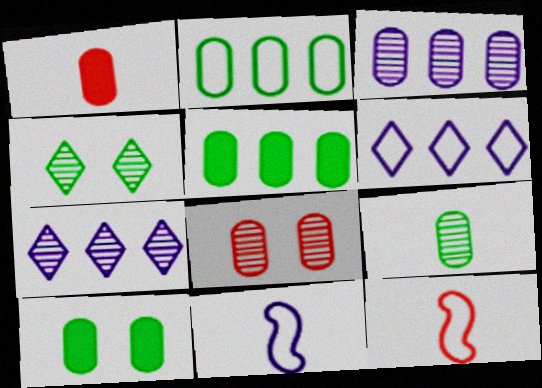[[2, 9, 10], 
[3, 8, 9], 
[7, 10, 12]]